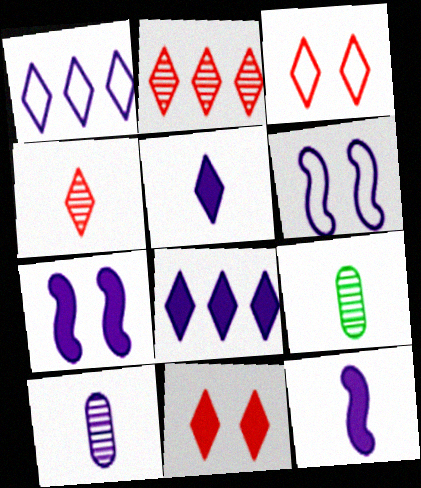[[1, 7, 10], 
[6, 8, 10]]